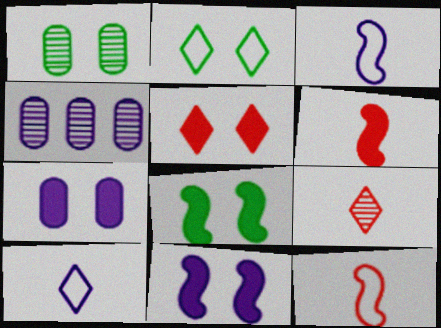[[1, 2, 8], 
[2, 4, 6], 
[4, 10, 11], 
[5, 7, 8]]